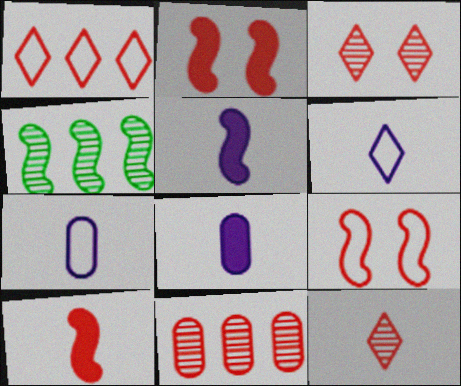[[4, 5, 9]]